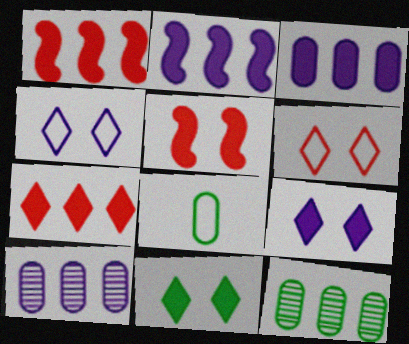[]